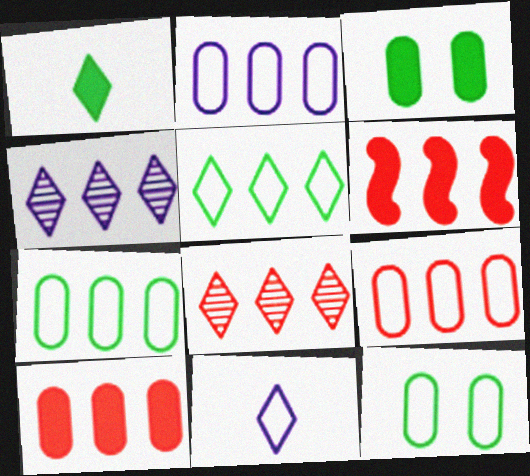[[2, 7, 9], 
[4, 6, 7], 
[6, 8, 9]]